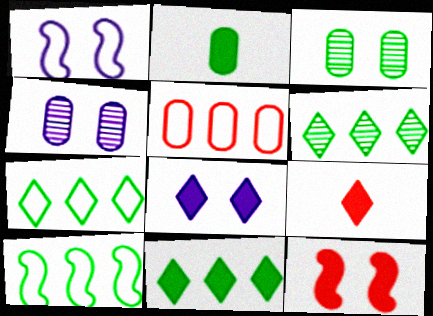[[1, 4, 8], 
[2, 4, 5], 
[4, 9, 10], 
[6, 7, 11], 
[8, 9, 11]]